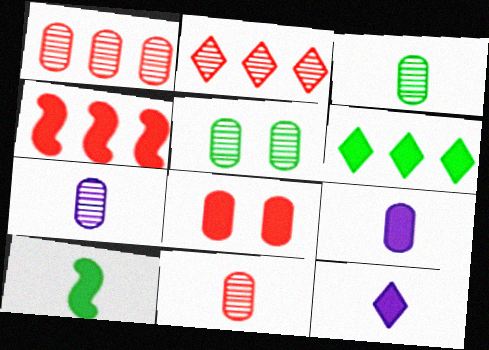[[1, 5, 7], 
[3, 7, 11]]